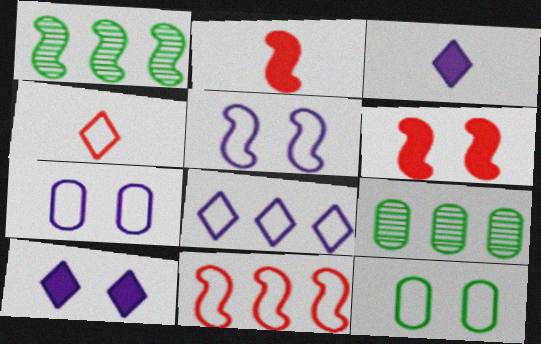[[1, 2, 5]]